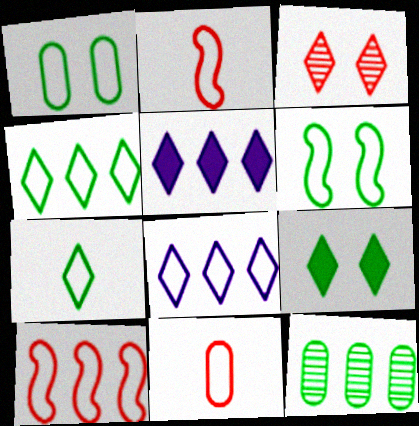[[1, 2, 8], 
[3, 5, 7], 
[5, 10, 12], 
[6, 8, 11]]